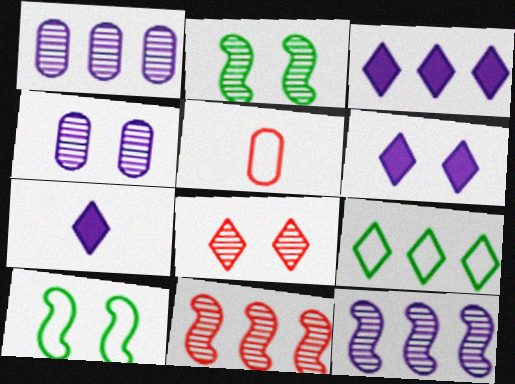[[2, 3, 5], 
[2, 4, 8], 
[3, 6, 7], 
[7, 8, 9]]